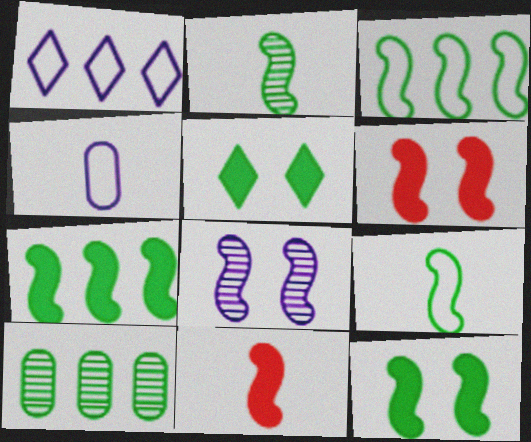[[2, 3, 12], 
[3, 8, 11], 
[5, 9, 10]]